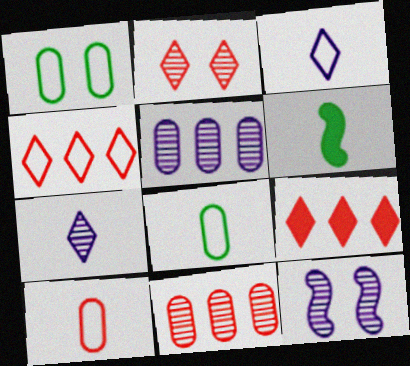[[5, 7, 12], 
[6, 7, 10], 
[8, 9, 12]]